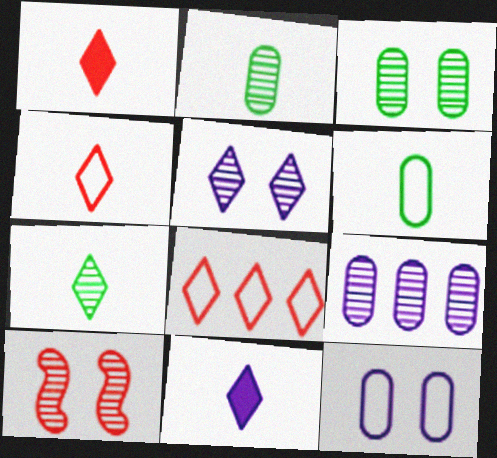[[3, 5, 10], 
[4, 7, 11], 
[7, 9, 10]]